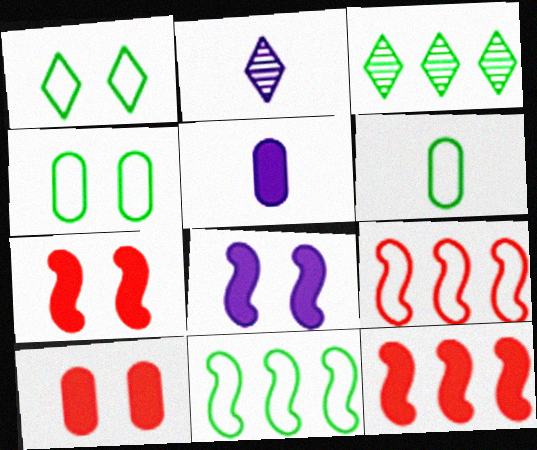[[1, 6, 11], 
[2, 4, 12], 
[2, 10, 11]]